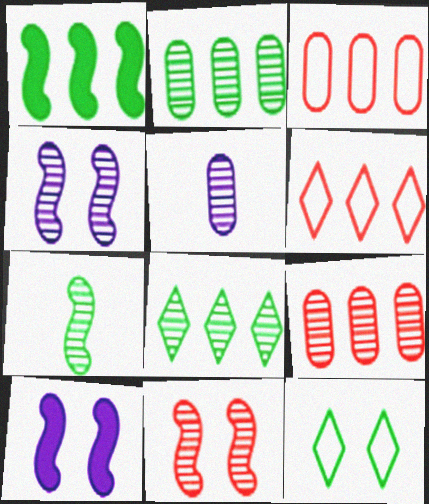[[5, 8, 11]]